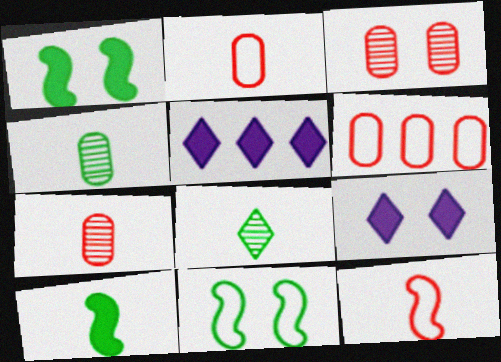[[3, 9, 11], 
[5, 7, 11]]